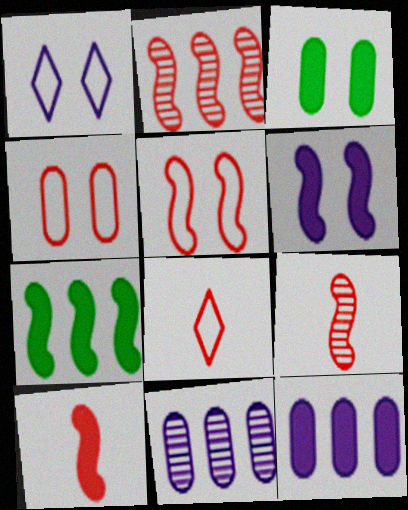[[2, 5, 10], 
[6, 7, 10]]